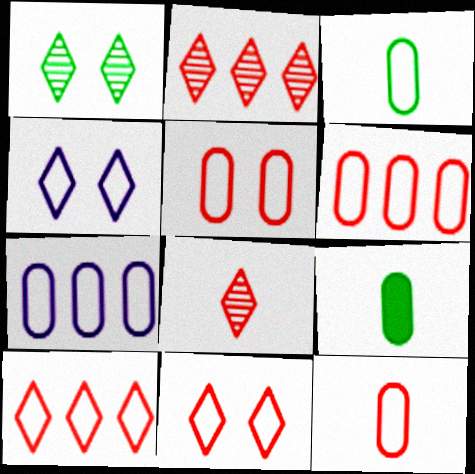[[3, 5, 7], 
[5, 6, 12]]